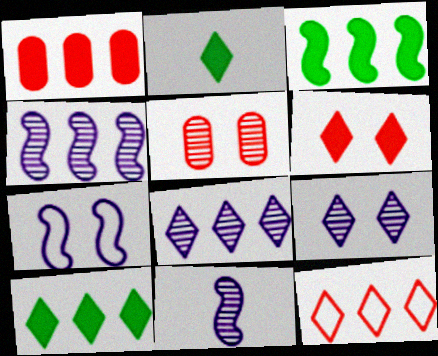[[2, 9, 12], 
[8, 10, 12]]